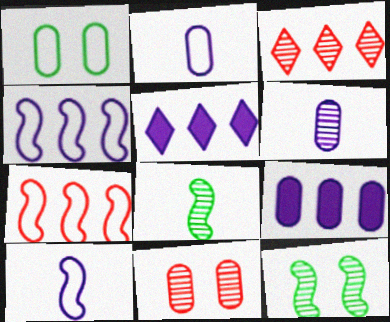[[3, 6, 12]]